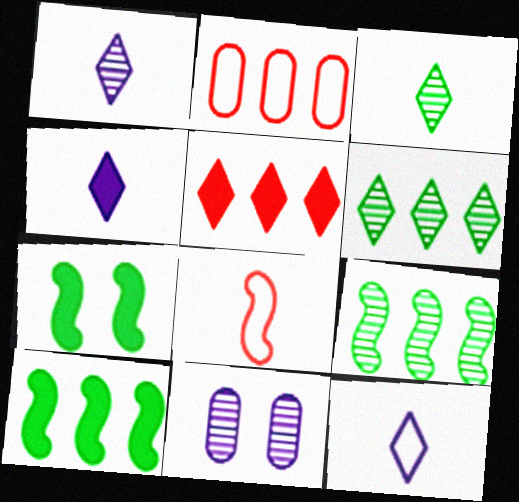[[1, 2, 7], 
[1, 4, 12]]